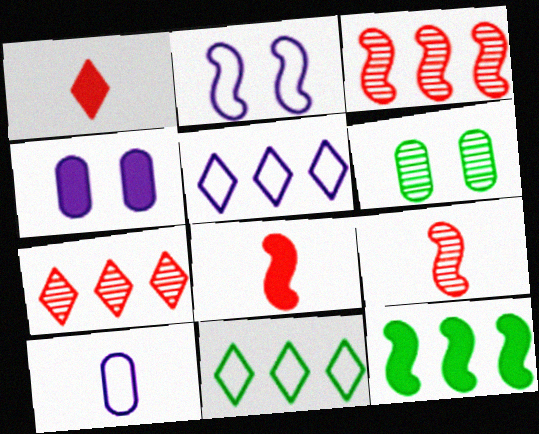[[1, 4, 12], 
[2, 5, 10], 
[2, 9, 12], 
[4, 9, 11], 
[5, 6, 8]]